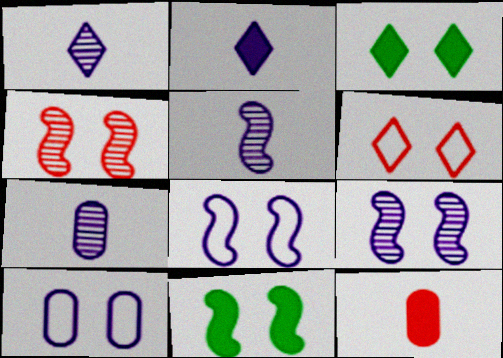[[1, 5, 7], 
[3, 4, 10], 
[4, 8, 11]]